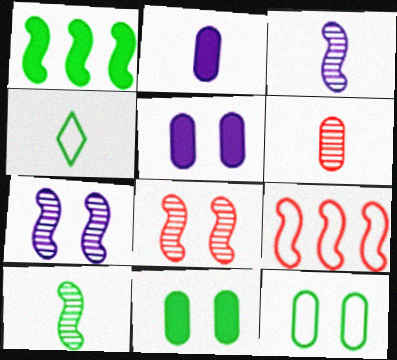[]